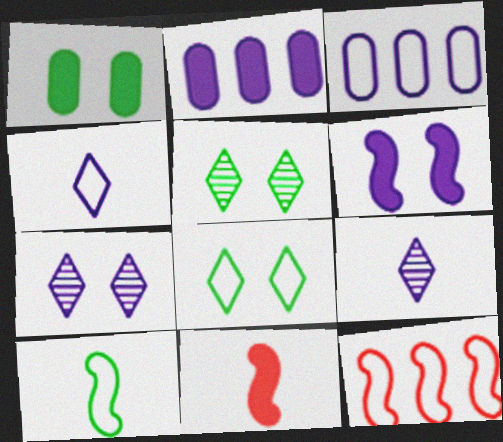[[1, 9, 12], 
[3, 5, 11], 
[3, 6, 9]]